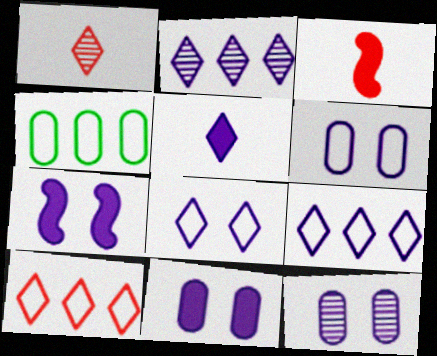[[1, 4, 7], 
[2, 5, 8], 
[6, 11, 12], 
[7, 8, 12]]